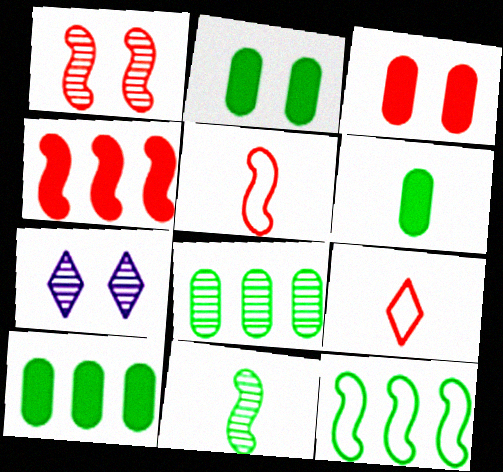[[1, 4, 5], 
[2, 6, 10], 
[5, 7, 10]]